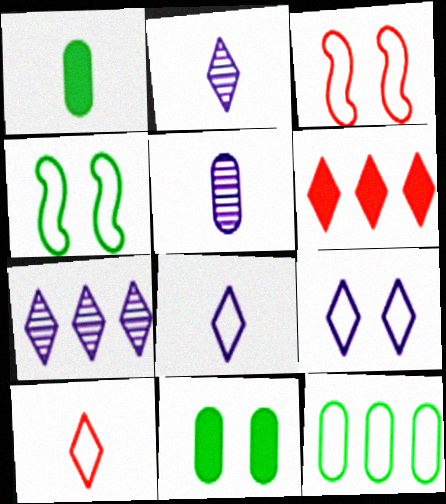[[1, 3, 7], 
[3, 8, 12], 
[4, 5, 6]]